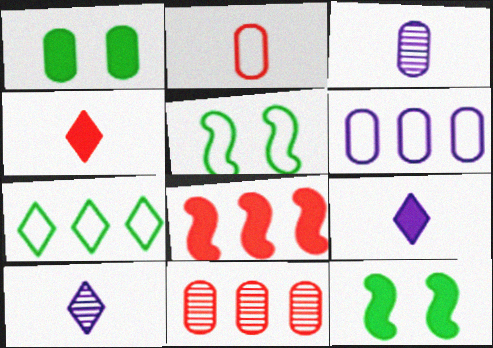[[1, 8, 9], 
[5, 9, 11]]